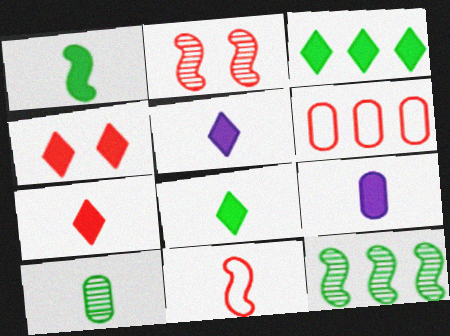[[1, 7, 9], 
[2, 6, 7], 
[3, 4, 5], 
[5, 7, 8], 
[5, 10, 11]]